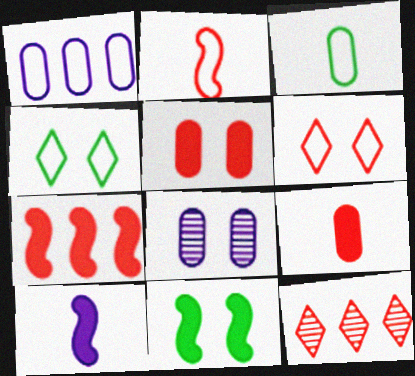[[1, 2, 4], 
[2, 5, 12], 
[6, 8, 11], 
[7, 10, 11]]